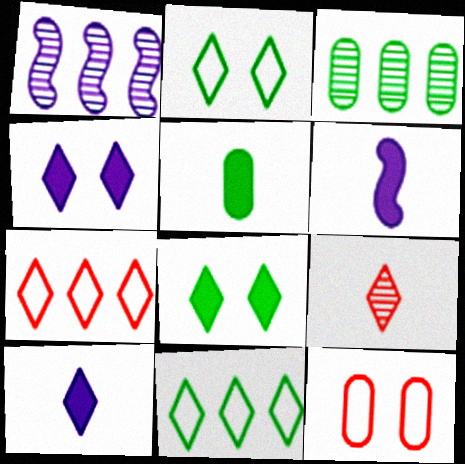[[4, 9, 11]]